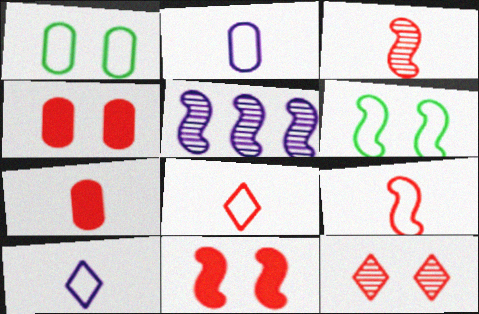[[3, 7, 8]]